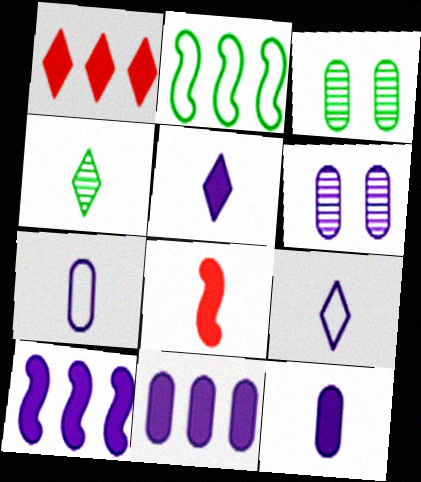[[4, 7, 8], 
[6, 7, 11], 
[6, 9, 10]]